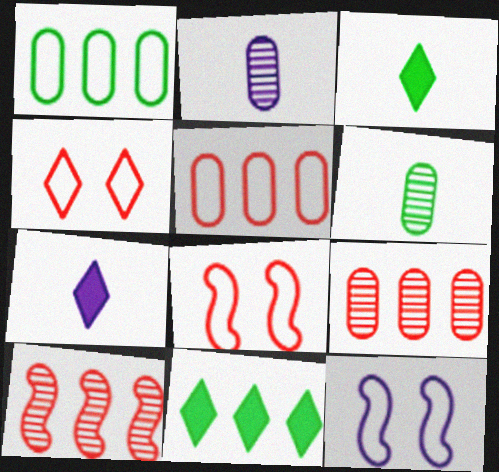[[2, 8, 11], 
[3, 9, 12]]